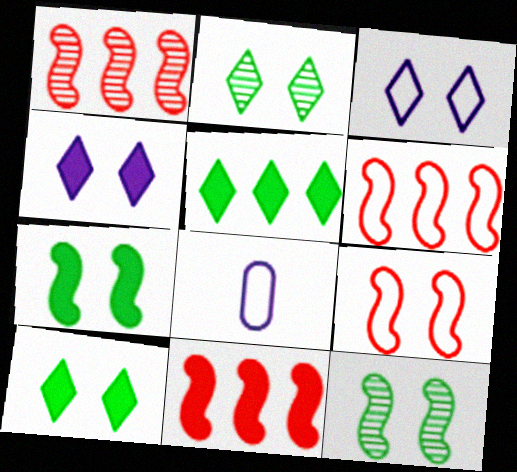[[1, 6, 11], 
[1, 8, 10], 
[2, 8, 11]]